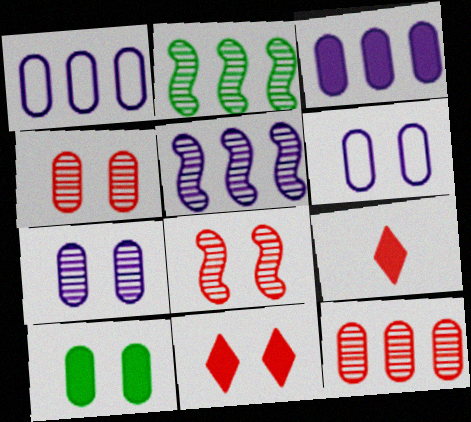[[2, 6, 9], 
[4, 6, 10]]